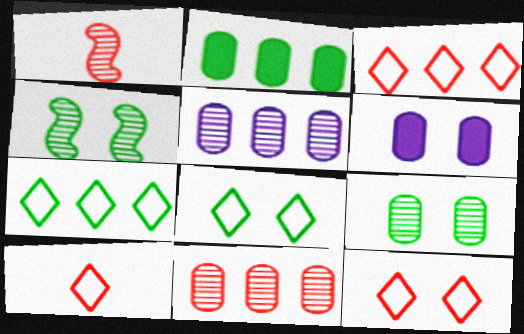[[1, 6, 7], 
[3, 10, 12], 
[4, 6, 12]]